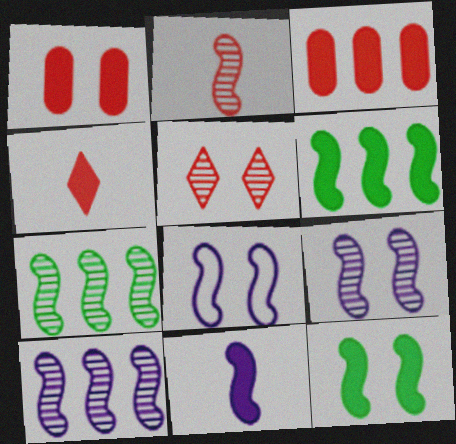[[2, 6, 8], 
[2, 7, 9], 
[8, 10, 11]]